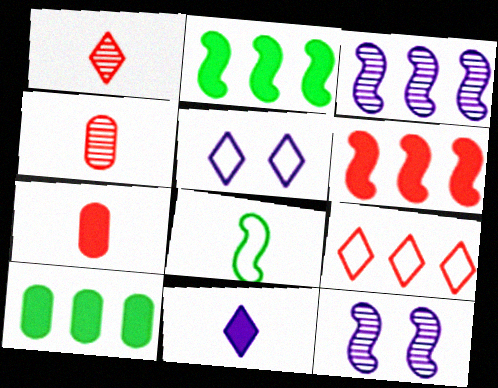[[2, 4, 5], 
[3, 9, 10], 
[4, 8, 11], 
[6, 8, 12]]